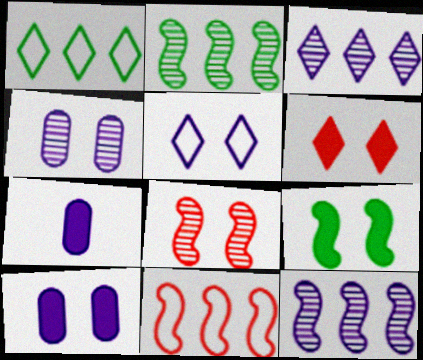[[1, 7, 8], 
[5, 7, 12], 
[6, 9, 10]]